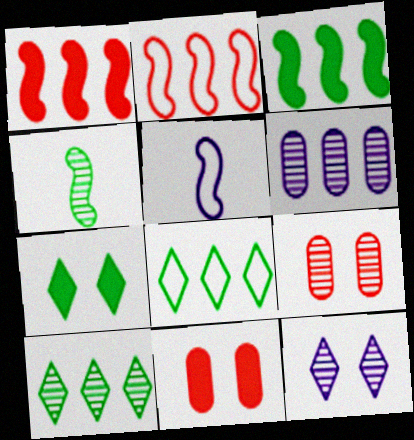[[1, 6, 8], 
[5, 10, 11]]